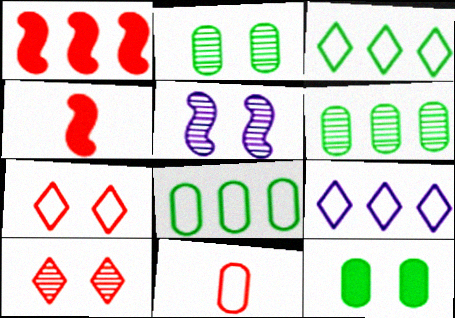[[1, 6, 9], 
[1, 10, 11], 
[2, 4, 9], 
[2, 5, 10], 
[5, 7, 12]]